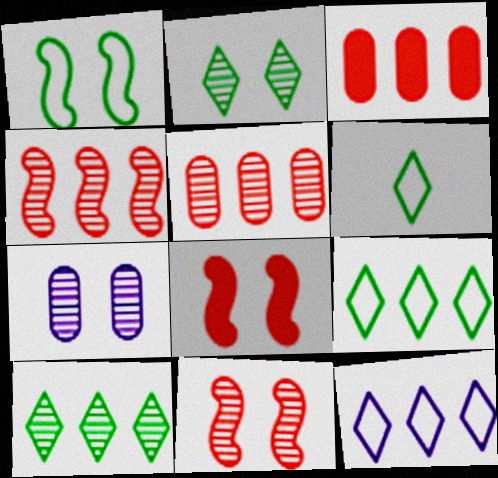[[2, 7, 11]]